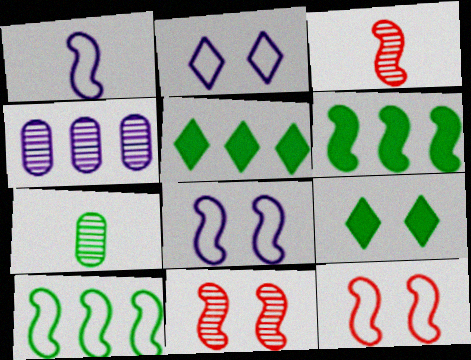[[1, 6, 11], 
[1, 10, 12], 
[3, 6, 8], 
[7, 9, 10]]